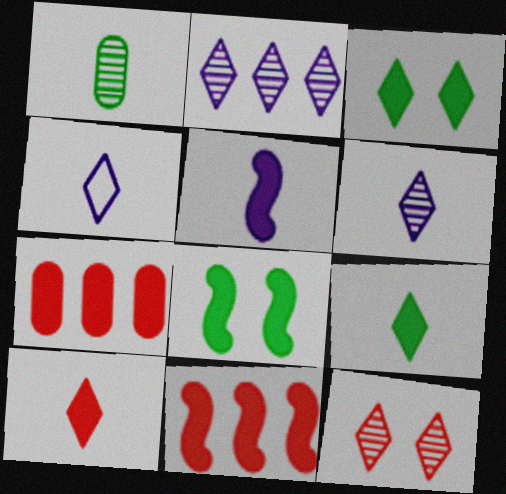[[3, 5, 7], 
[5, 8, 11]]